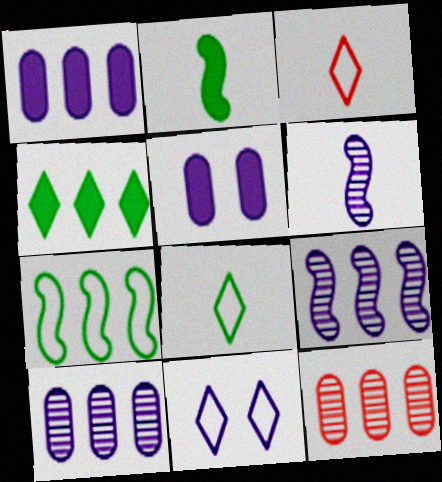[[1, 6, 11], 
[2, 11, 12]]